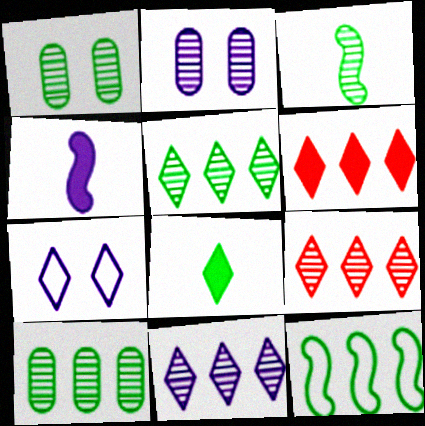[[1, 3, 5], 
[1, 8, 12], 
[2, 3, 9], 
[5, 9, 11], 
[7, 8, 9]]